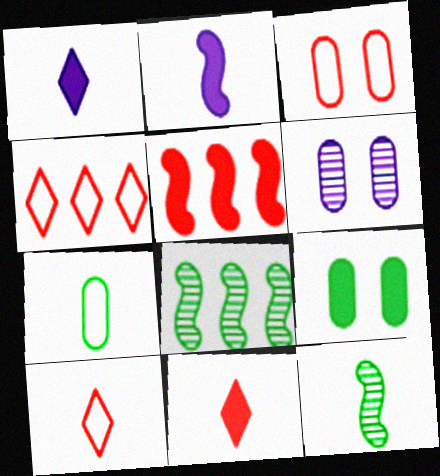[[1, 3, 8], 
[1, 5, 9], 
[3, 6, 9]]